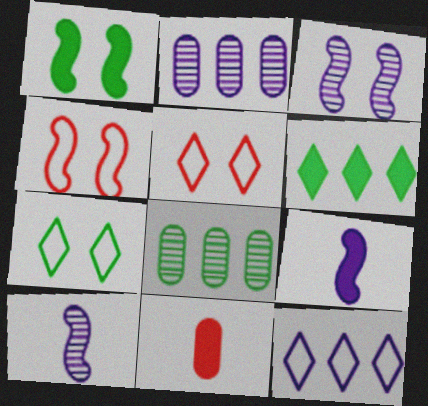[[1, 3, 4], 
[5, 8, 9]]